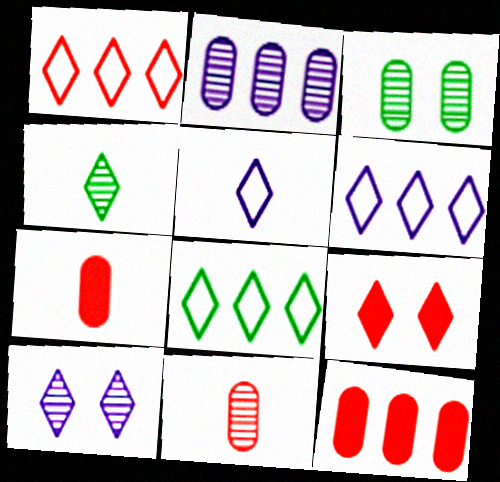[[1, 6, 8], 
[2, 3, 11], 
[4, 6, 9]]